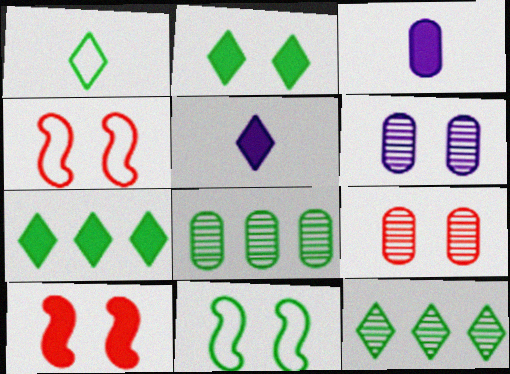[[1, 2, 12], 
[2, 4, 6], 
[3, 4, 12], 
[3, 7, 10], 
[4, 5, 8]]